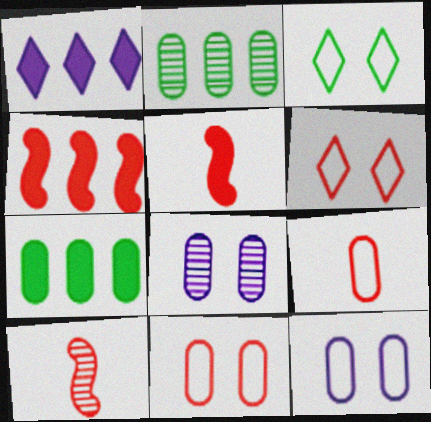[[1, 4, 7], 
[7, 8, 9]]